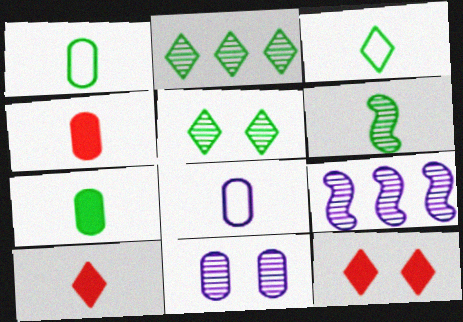[[1, 9, 12], 
[3, 6, 7], 
[6, 8, 10]]